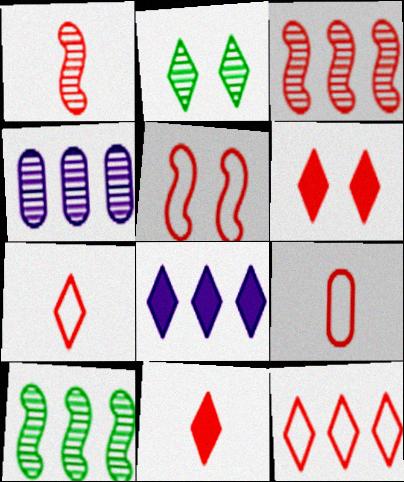[[1, 2, 4], 
[1, 9, 11], 
[2, 7, 8], 
[3, 6, 9], 
[5, 9, 12]]